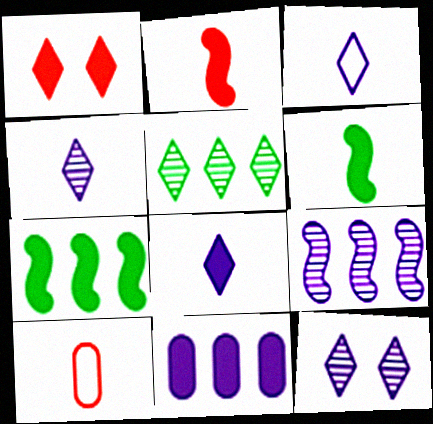[[1, 3, 5], 
[1, 6, 11], 
[3, 4, 8], 
[4, 6, 10], 
[7, 10, 12]]